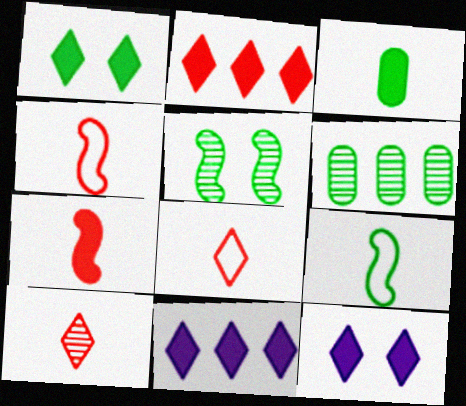[[1, 6, 9], 
[4, 6, 12]]